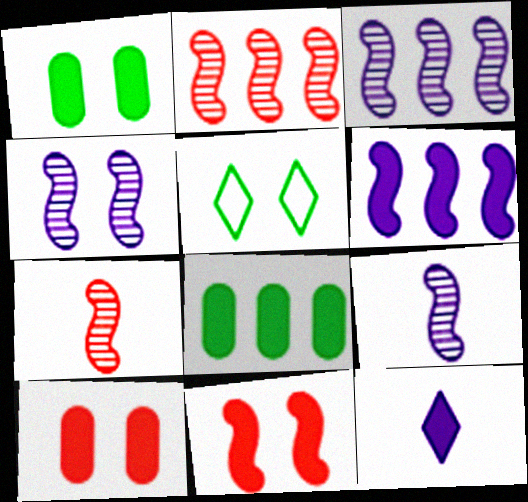[[3, 4, 9], 
[4, 5, 10], 
[8, 11, 12]]